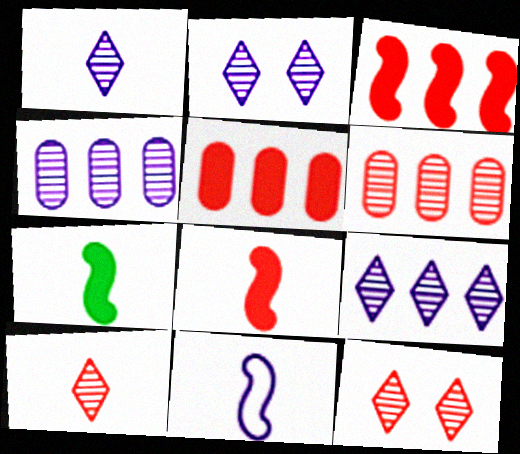[[1, 2, 9]]